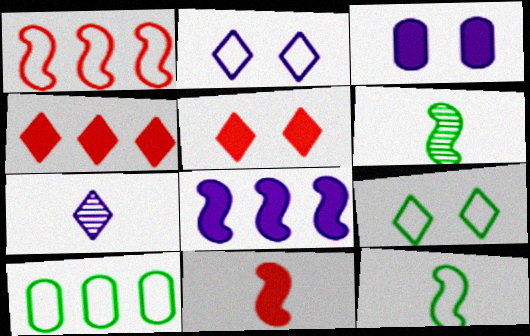[[4, 7, 9], 
[9, 10, 12]]